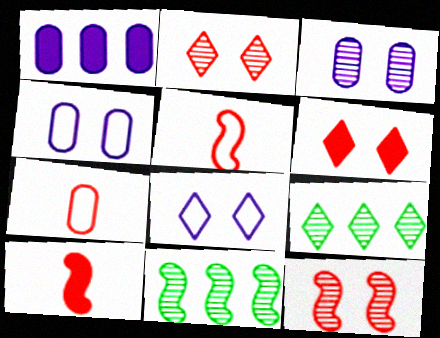[[4, 9, 10]]